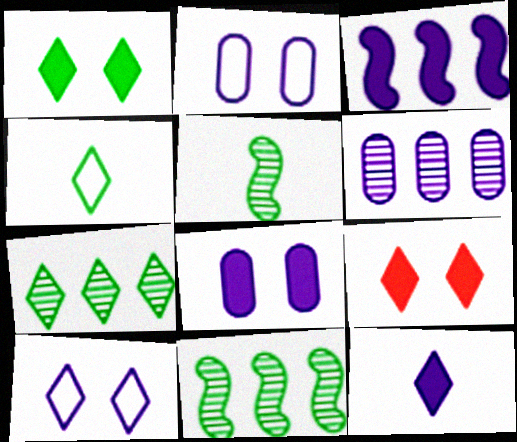[[1, 4, 7], 
[3, 8, 12]]